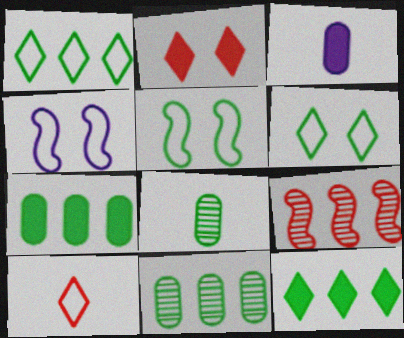[[3, 6, 9], 
[5, 8, 12]]